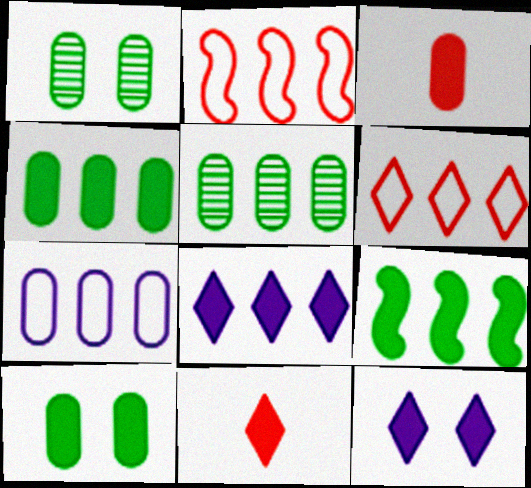[[1, 3, 7], 
[2, 5, 8], 
[3, 9, 12]]